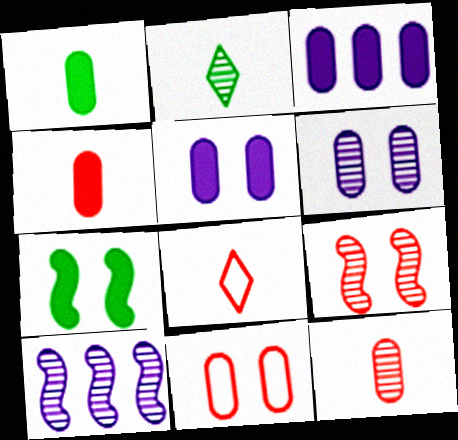[]